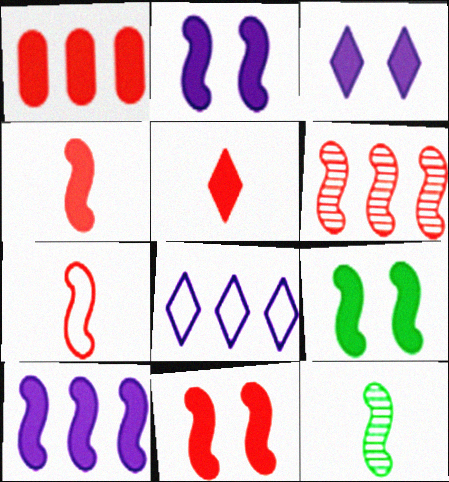[[1, 5, 11], 
[2, 9, 11], 
[4, 9, 10], 
[6, 7, 11]]